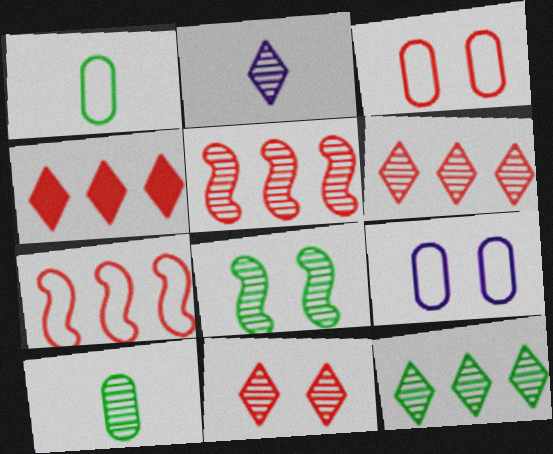[[2, 11, 12], 
[8, 10, 12]]